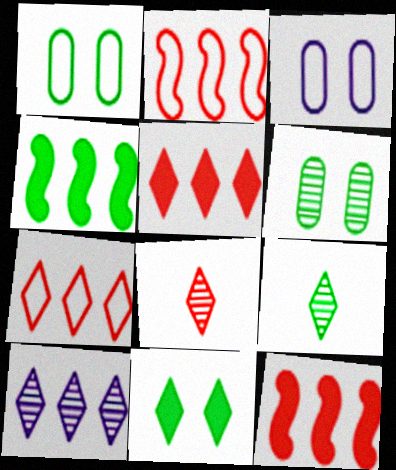[[1, 4, 9], 
[3, 4, 8], 
[3, 9, 12]]